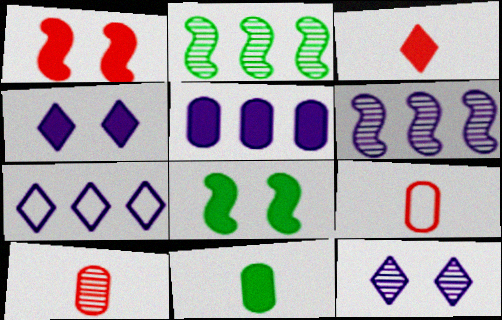[[2, 4, 9], 
[2, 10, 12], 
[3, 5, 8], 
[5, 6, 7], 
[7, 8, 10]]